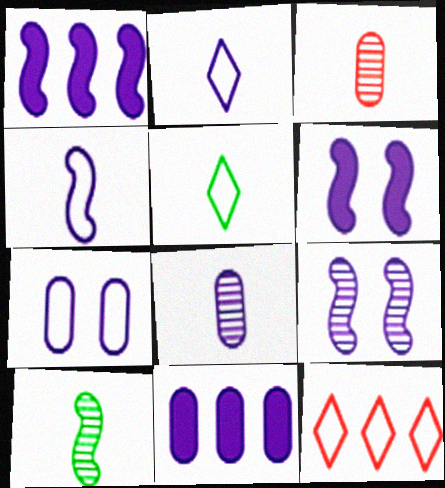[[1, 4, 9], 
[2, 9, 11], 
[7, 8, 11]]